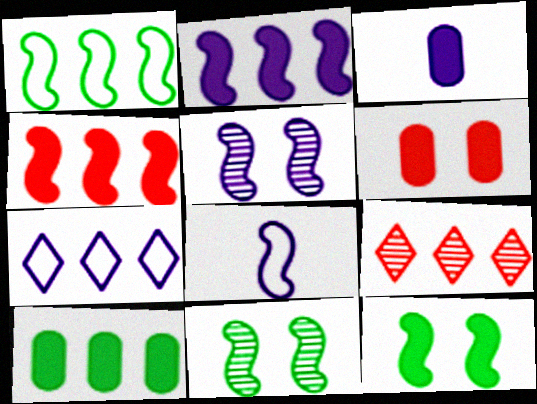[[2, 5, 8], 
[3, 5, 7], 
[3, 6, 10], 
[4, 8, 11]]